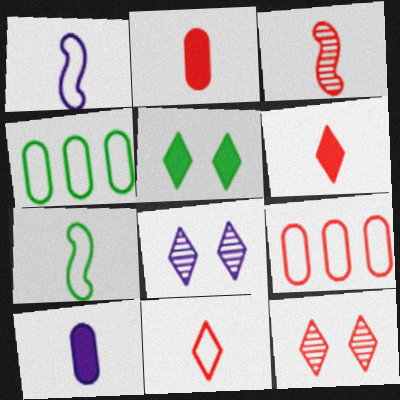[[2, 3, 11]]